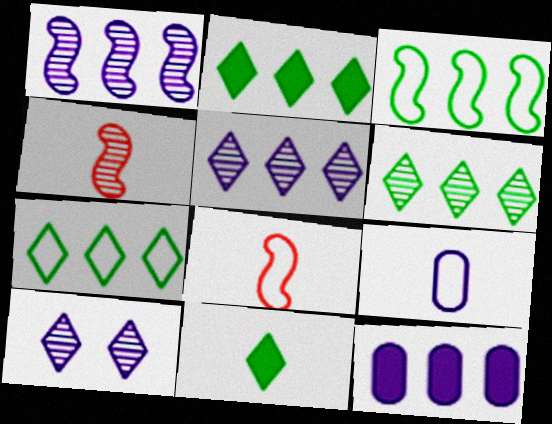[[2, 6, 7], 
[4, 9, 11]]